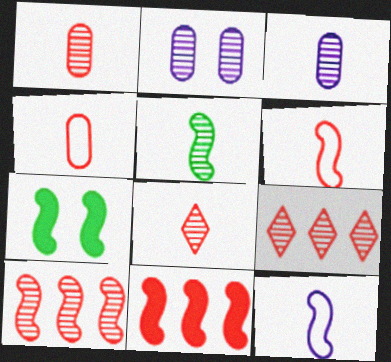[[2, 5, 9], 
[3, 5, 8], 
[7, 10, 12]]